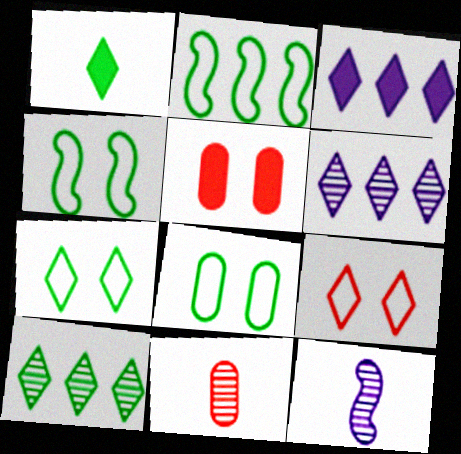[[1, 6, 9], 
[1, 7, 10], 
[3, 4, 11], 
[4, 7, 8]]